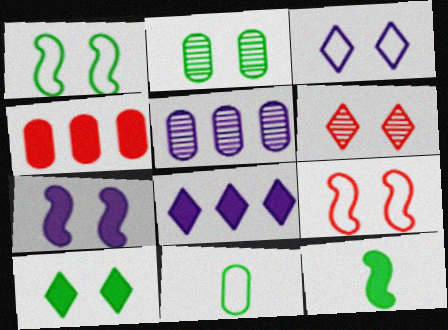[[1, 2, 10], 
[3, 6, 10]]